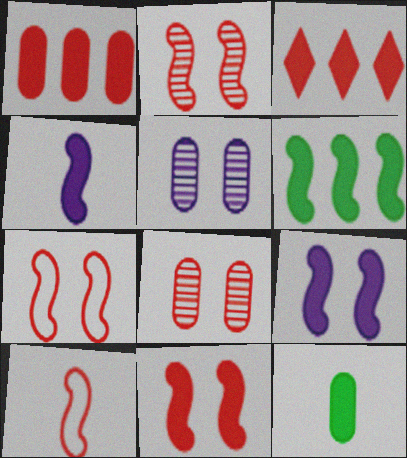[[2, 7, 11], 
[3, 8, 10], 
[3, 9, 12], 
[4, 6, 11]]